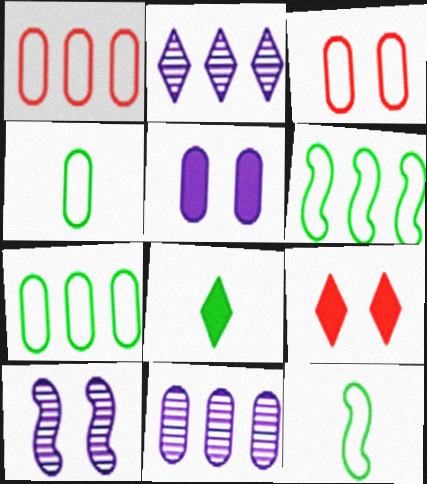[[1, 8, 10], 
[9, 11, 12]]